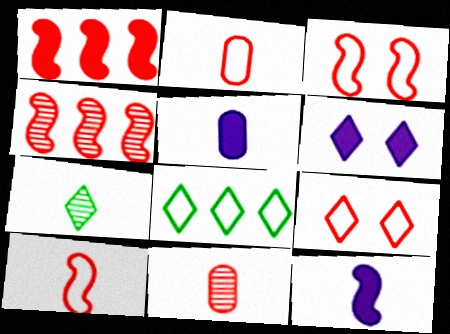[[1, 9, 11], 
[2, 7, 12], 
[5, 7, 10]]